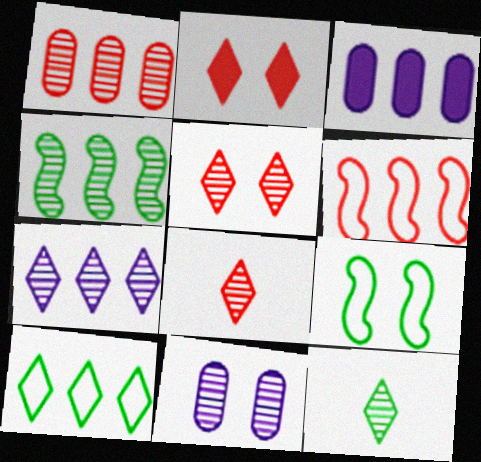[[1, 4, 7], 
[2, 9, 11], 
[3, 8, 9], 
[4, 8, 11], 
[5, 7, 12]]